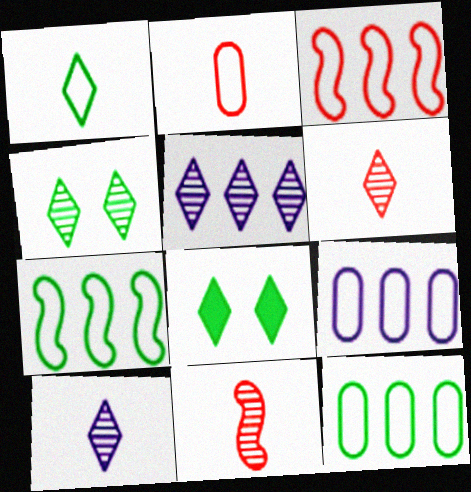[[4, 5, 6], 
[8, 9, 11]]